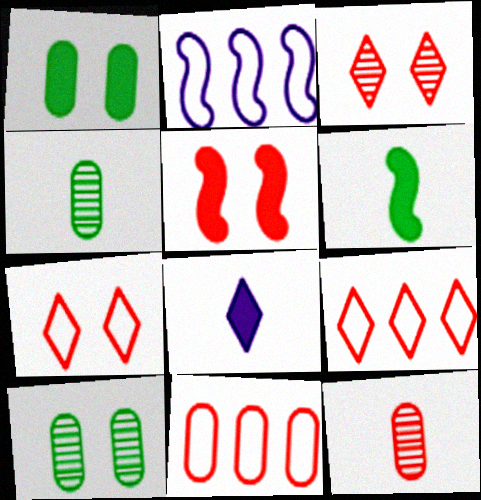[[5, 9, 12]]